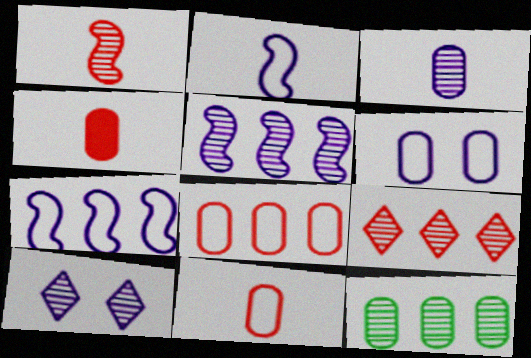[[1, 10, 12], 
[3, 5, 10], 
[4, 6, 12], 
[5, 9, 12]]